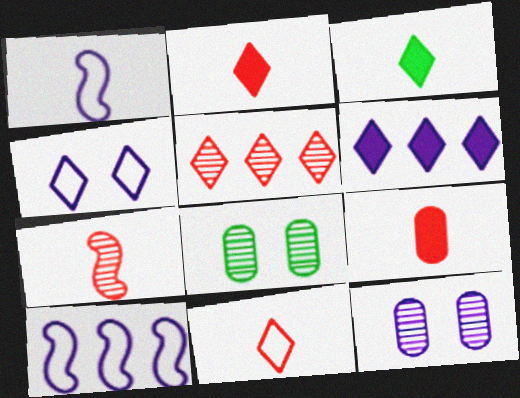[[1, 6, 12], 
[2, 8, 10], 
[3, 4, 5], 
[7, 9, 11]]